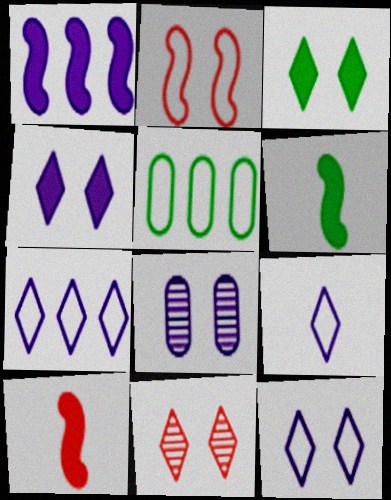[[1, 8, 9], 
[2, 3, 8], 
[2, 5, 9], 
[3, 11, 12], 
[7, 9, 12]]